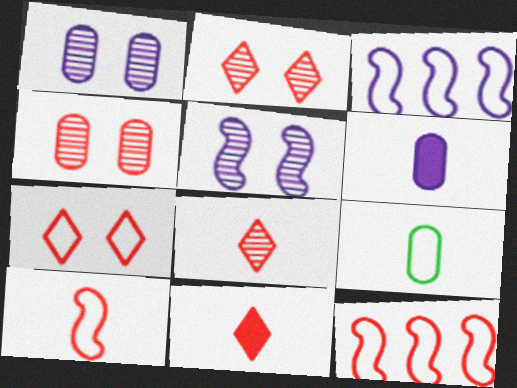[[3, 7, 9], 
[4, 11, 12]]